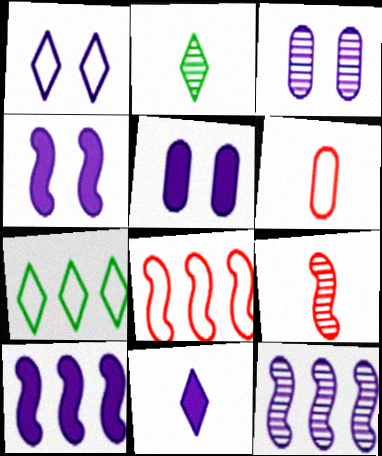[[1, 3, 4], 
[2, 5, 8], 
[5, 7, 9], 
[5, 10, 11]]